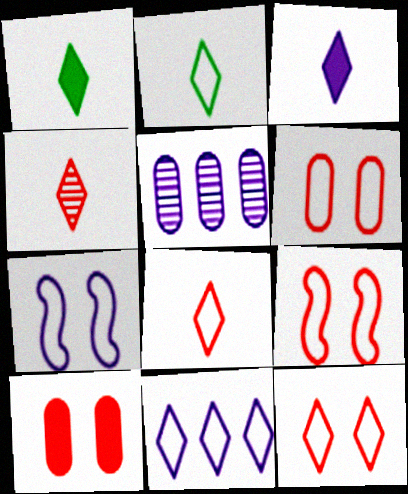[[1, 5, 9], 
[2, 3, 4], 
[2, 11, 12], 
[3, 5, 7], 
[6, 9, 12]]